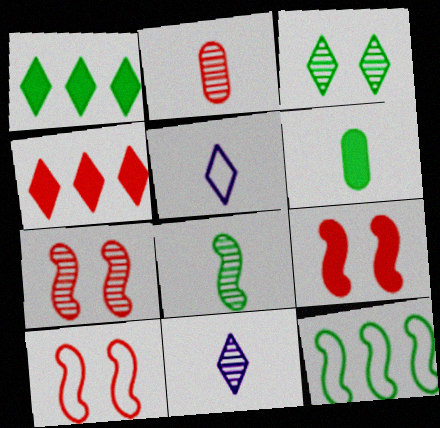[[2, 4, 10], 
[2, 8, 11], 
[3, 4, 5], 
[3, 6, 12], 
[7, 9, 10]]